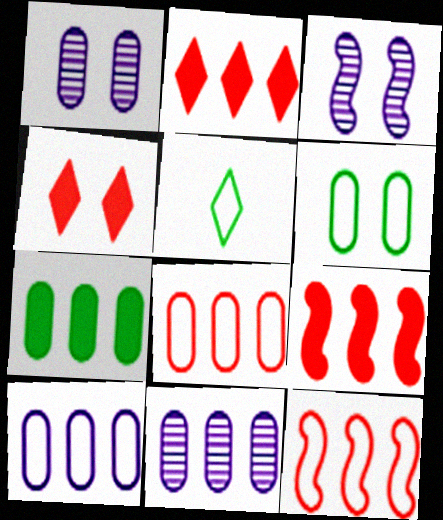[[1, 5, 9], 
[3, 4, 6], 
[7, 8, 11]]